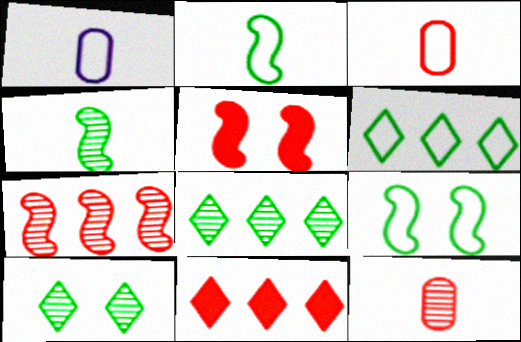[[1, 5, 8]]